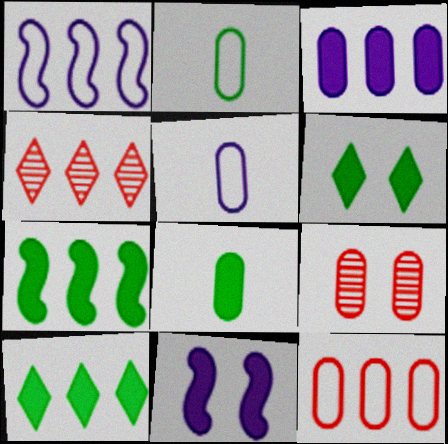[[2, 3, 9], 
[2, 4, 11], 
[6, 7, 8]]